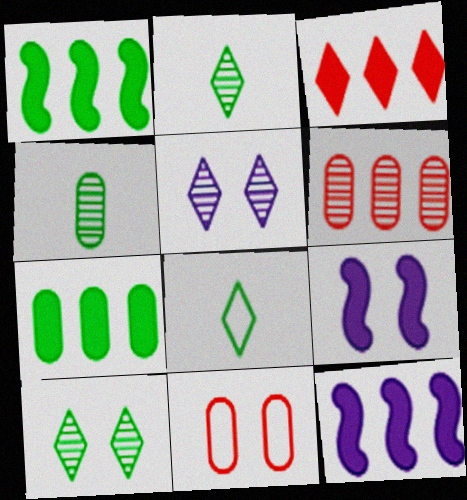[[2, 11, 12], 
[3, 5, 8], 
[3, 7, 12], 
[6, 8, 9], 
[9, 10, 11]]